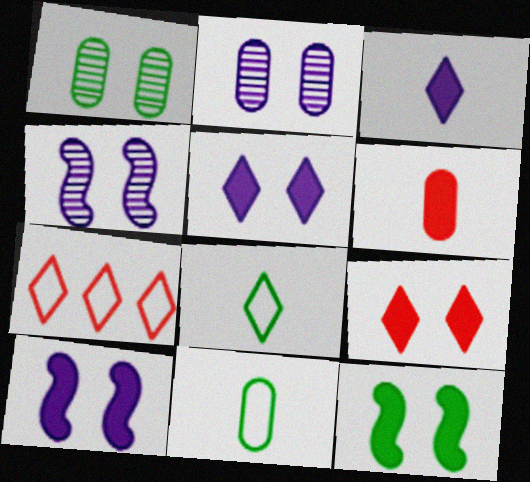[]